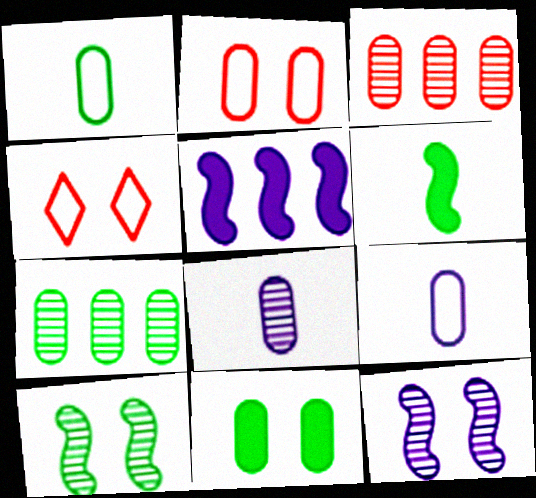[[1, 7, 11], 
[3, 9, 11], 
[4, 11, 12]]